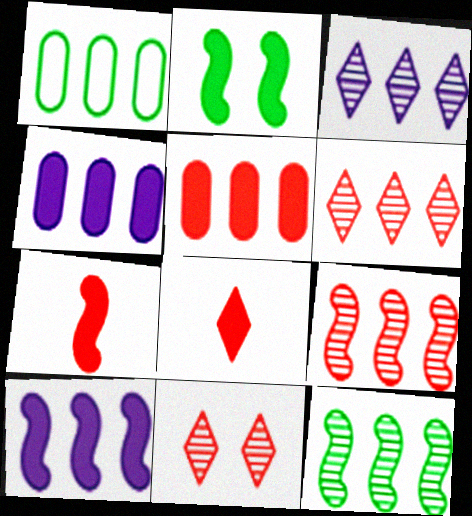[[1, 6, 10], 
[2, 4, 8], 
[2, 7, 10]]